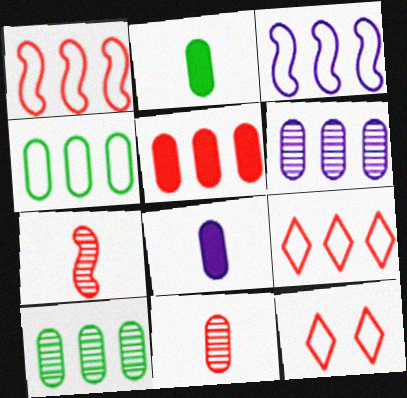[[3, 4, 9], 
[4, 5, 6], 
[5, 7, 12]]